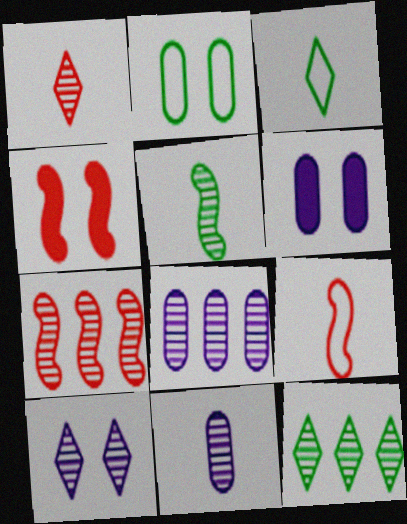[[1, 5, 11], 
[1, 10, 12], 
[2, 4, 10], 
[3, 4, 8], 
[3, 6, 7], 
[4, 7, 9], 
[6, 9, 12], 
[7, 8, 12]]